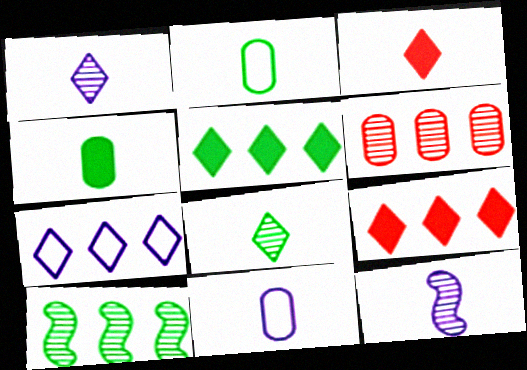[[2, 3, 12]]